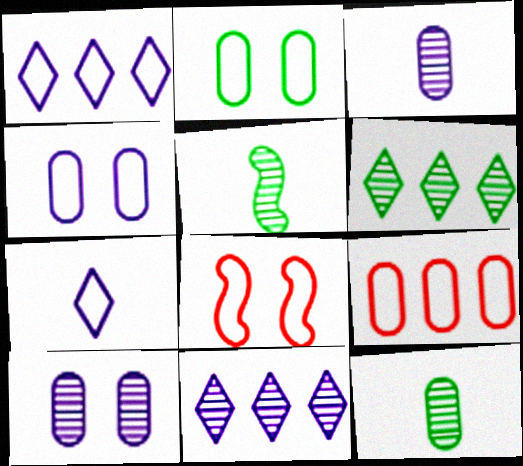[]